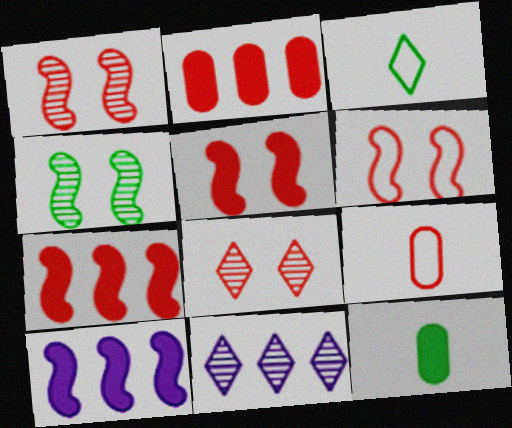[[1, 5, 6], 
[6, 11, 12], 
[7, 8, 9]]